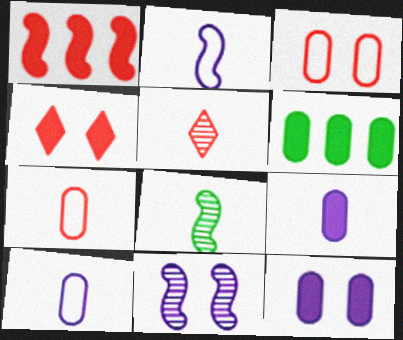[[1, 3, 5]]